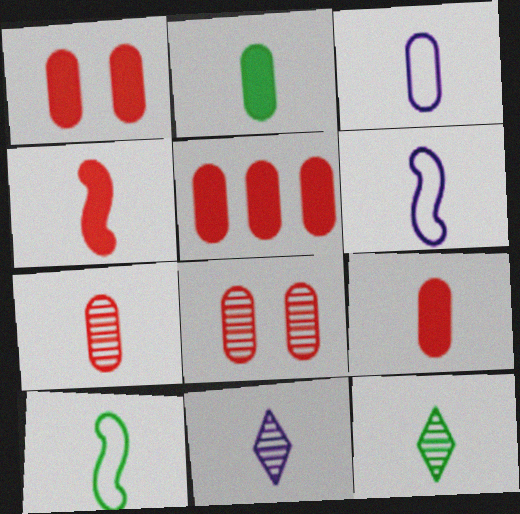[[1, 5, 9], 
[2, 3, 7], 
[2, 10, 12], 
[3, 4, 12], 
[6, 9, 12], 
[9, 10, 11]]